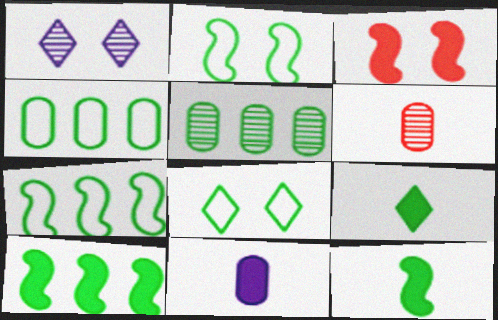[[2, 5, 9], 
[5, 8, 12]]